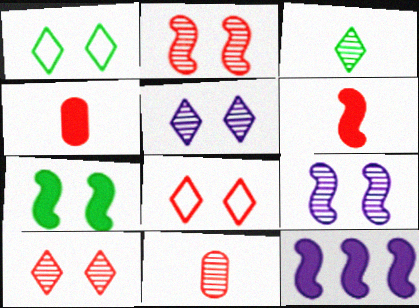[[1, 11, 12], 
[6, 7, 12]]